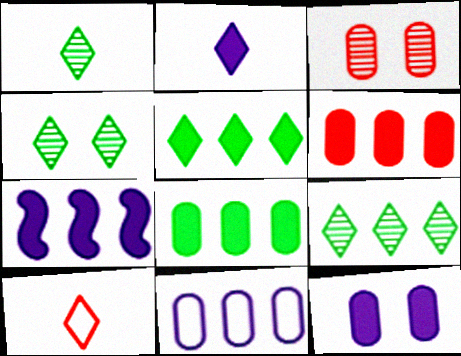[[1, 2, 10], 
[1, 4, 9], 
[2, 7, 12], 
[5, 6, 7]]